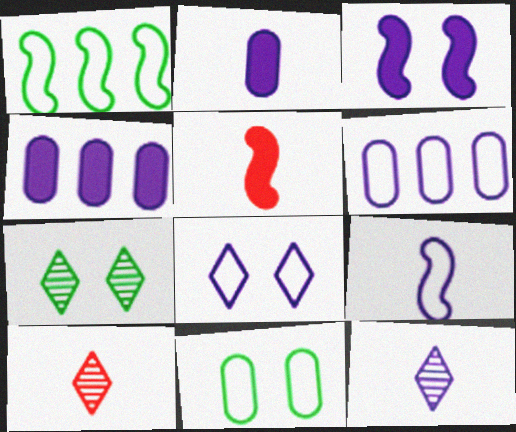[[2, 9, 12], 
[3, 6, 12], 
[5, 6, 7], 
[6, 8, 9]]